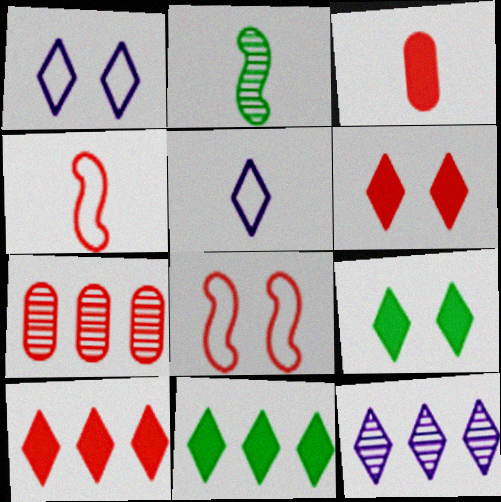[[2, 3, 5], 
[4, 6, 7]]